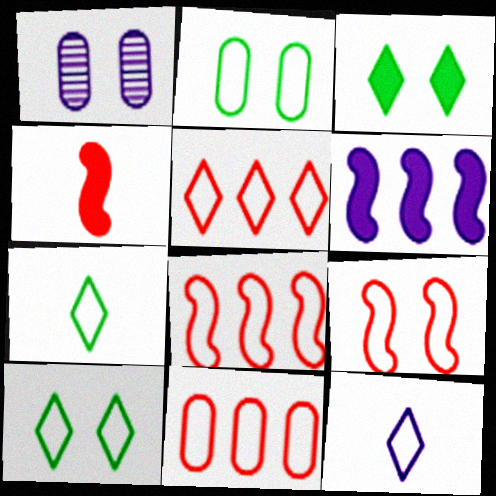[[1, 3, 9], 
[1, 6, 12], 
[2, 8, 12], 
[5, 8, 11], 
[5, 10, 12]]